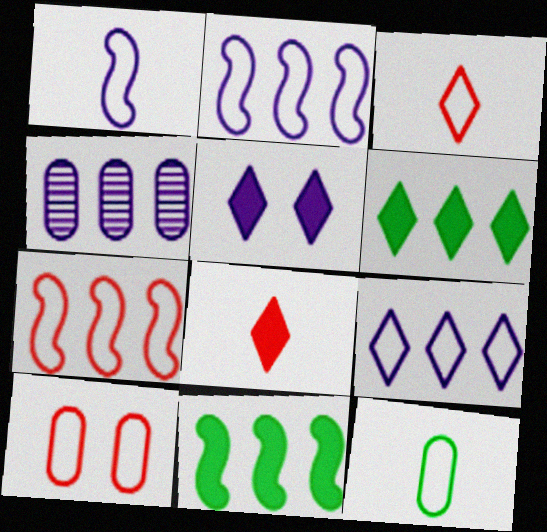[[1, 3, 12], 
[1, 4, 5], 
[3, 7, 10], 
[4, 6, 7], 
[5, 6, 8]]